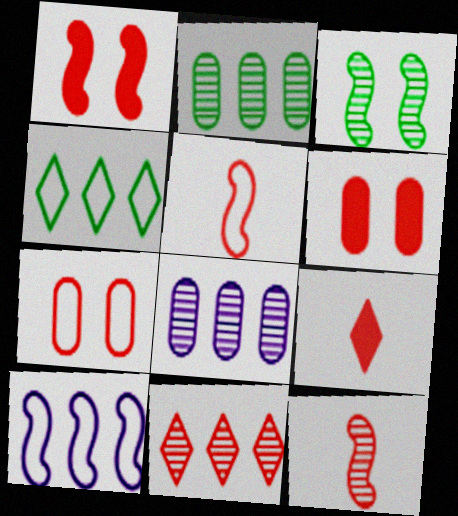[[5, 6, 11]]